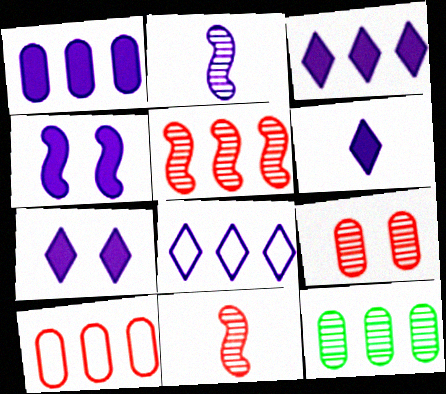[[1, 4, 6], 
[1, 10, 12], 
[3, 6, 7]]